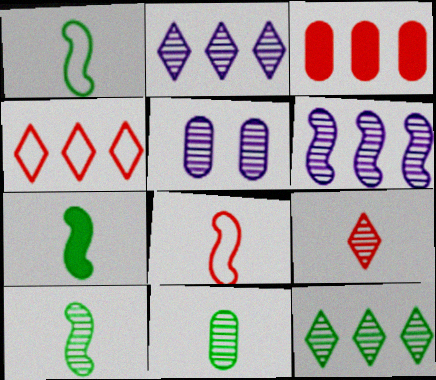[[1, 7, 10], 
[4, 5, 7]]